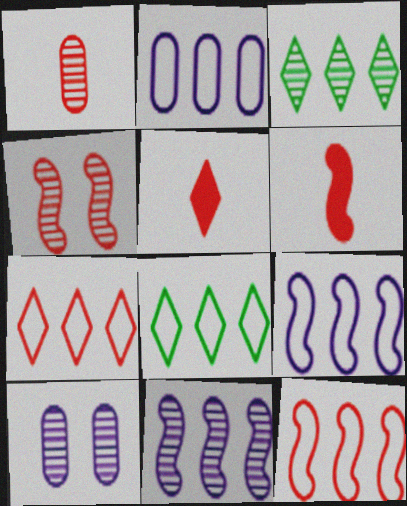[[2, 8, 12], 
[4, 6, 12], 
[6, 8, 10]]